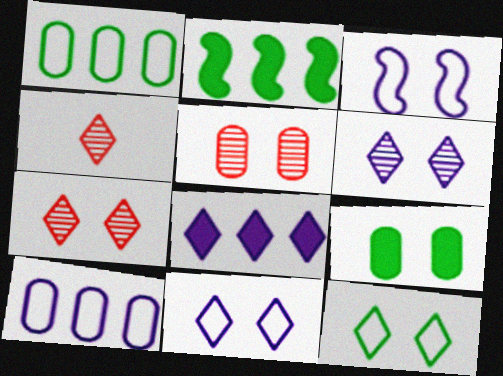[[3, 7, 9], 
[4, 8, 12]]